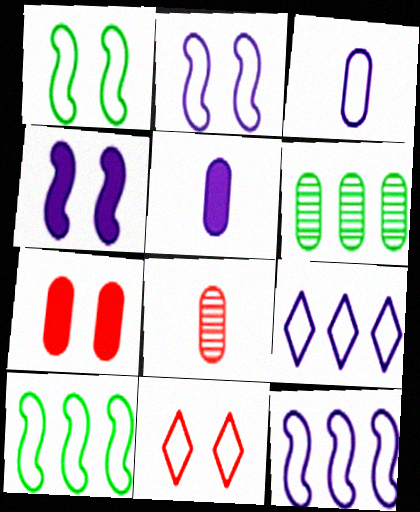[[2, 3, 9], 
[3, 6, 7], 
[3, 10, 11]]